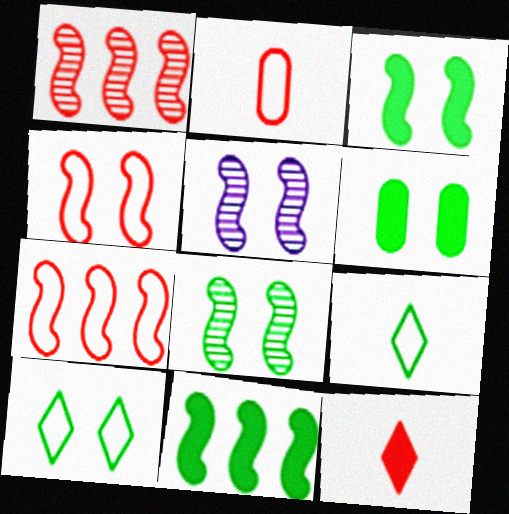[[3, 4, 5], 
[6, 8, 10]]